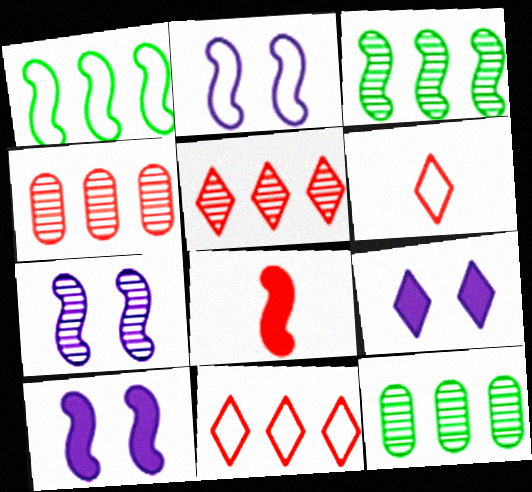[[1, 7, 8], 
[2, 3, 8], 
[2, 7, 10], 
[6, 10, 12]]